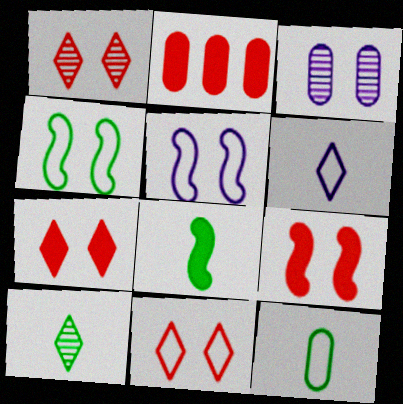[[1, 7, 11], 
[2, 3, 12], 
[2, 5, 10], 
[3, 4, 7], 
[8, 10, 12]]